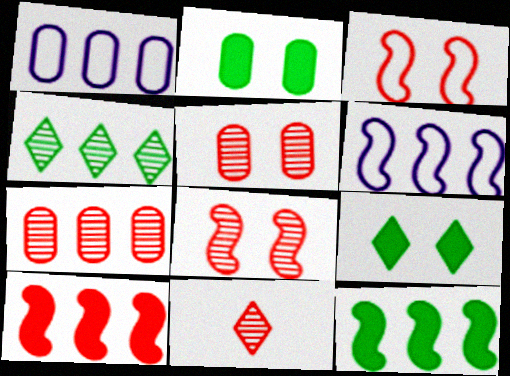[[1, 4, 10], 
[2, 6, 11], 
[7, 8, 11]]